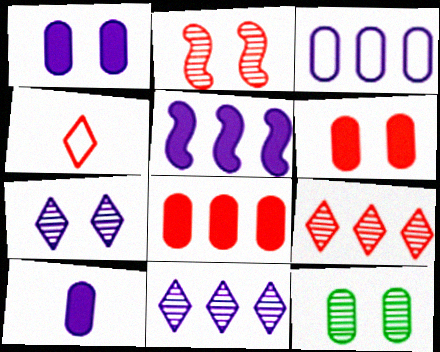[[2, 4, 8], 
[2, 7, 12], 
[3, 5, 11], 
[4, 5, 12]]